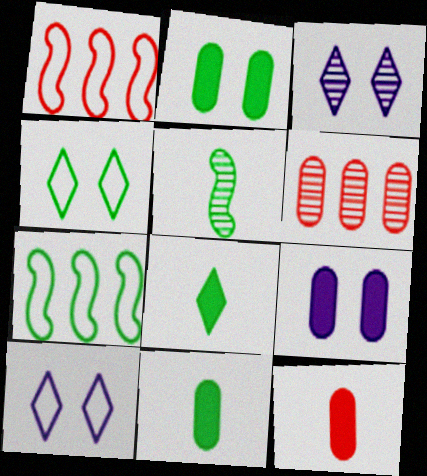[[1, 3, 11], 
[3, 5, 6], 
[3, 7, 12]]